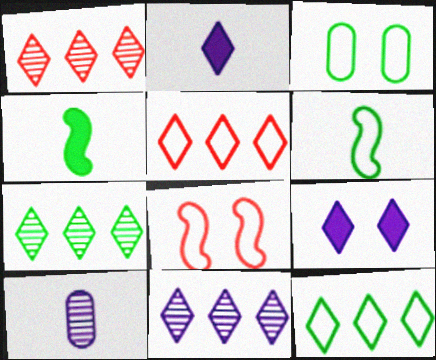[[1, 7, 11], 
[3, 4, 7], 
[3, 6, 12]]